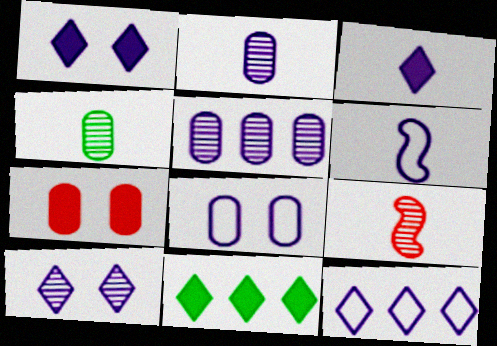[[1, 5, 6], 
[2, 3, 6], 
[3, 10, 12], 
[6, 8, 12], 
[8, 9, 11]]